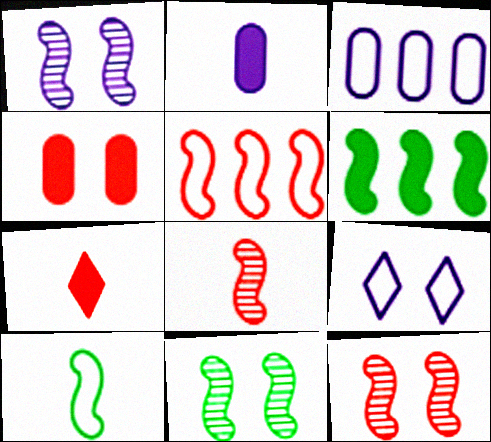[[1, 11, 12], 
[3, 7, 11], 
[4, 9, 11], 
[6, 10, 11]]